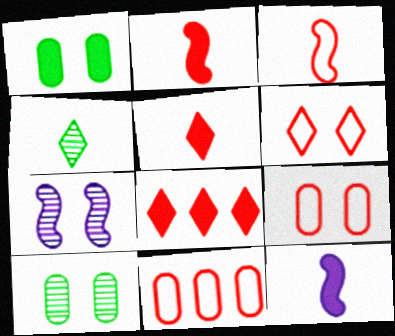[[1, 6, 7], 
[1, 8, 12], 
[3, 6, 11]]